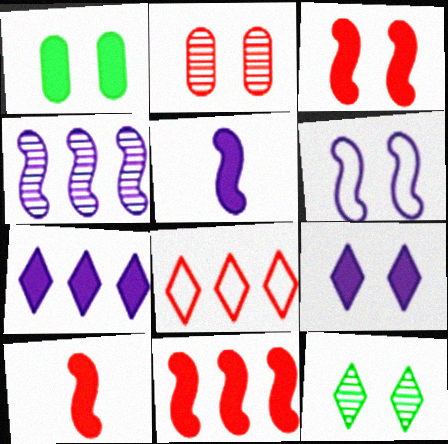[[1, 3, 9], 
[1, 7, 10], 
[2, 8, 10], 
[3, 10, 11], 
[4, 5, 6]]